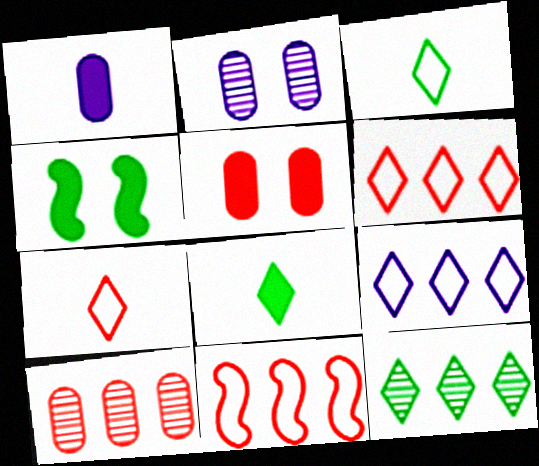[[2, 8, 11]]